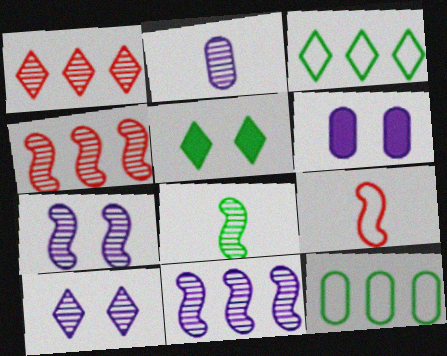[[2, 10, 11], 
[4, 7, 8], 
[5, 8, 12]]